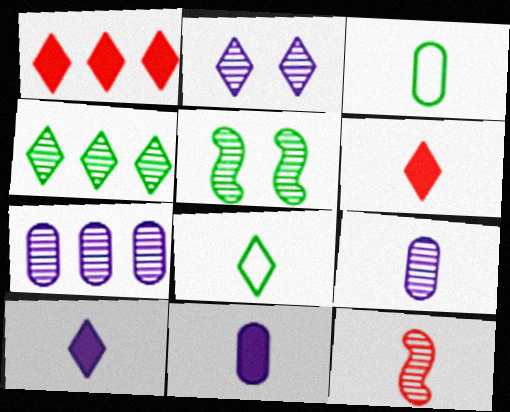[[1, 2, 8], 
[3, 10, 12], 
[8, 11, 12]]